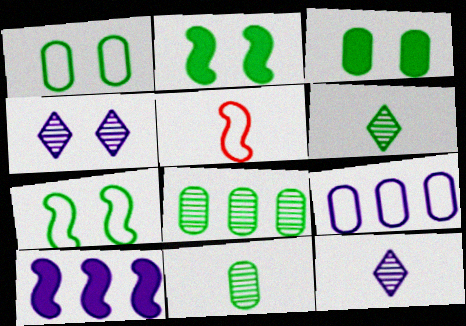[]